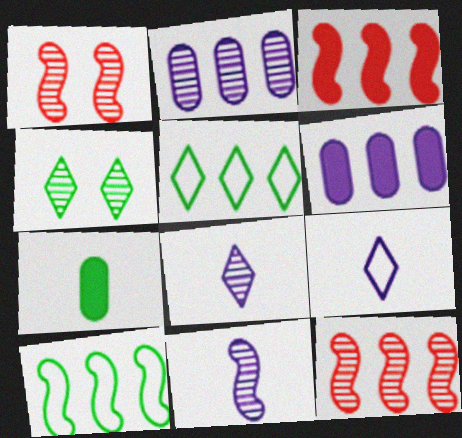[[2, 3, 5], 
[4, 7, 10], 
[5, 6, 12]]